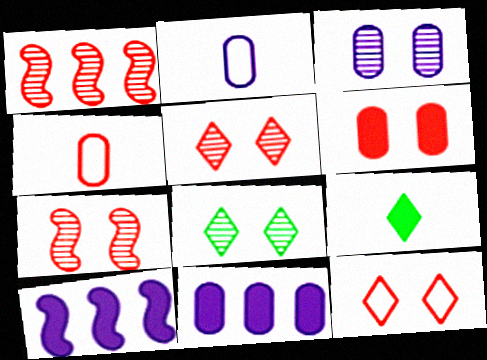[[2, 3, 11], 
[3, 7, 8], 
[4, 8, 10], 
[6, 7, 12], 
[6, 9, 10]]